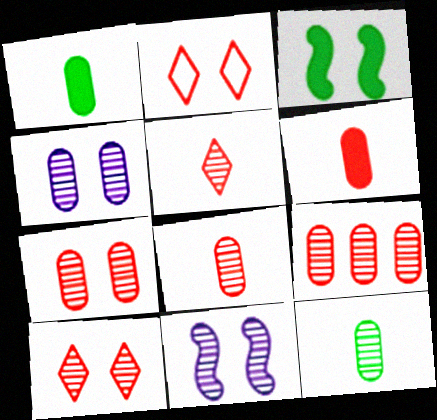[[2, 3, 4], 
[4, 9, 12], 
[7, 8, 9]]